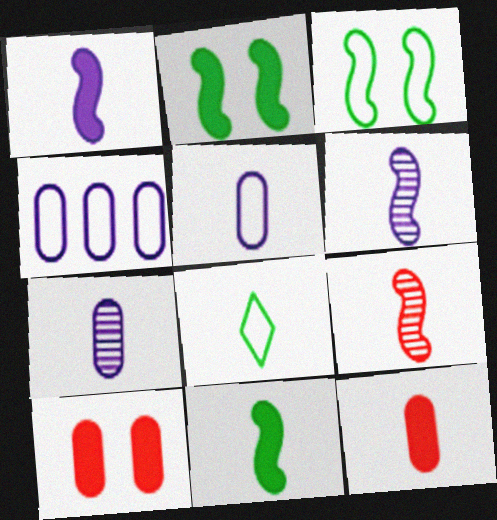[[6, 8, 12]]